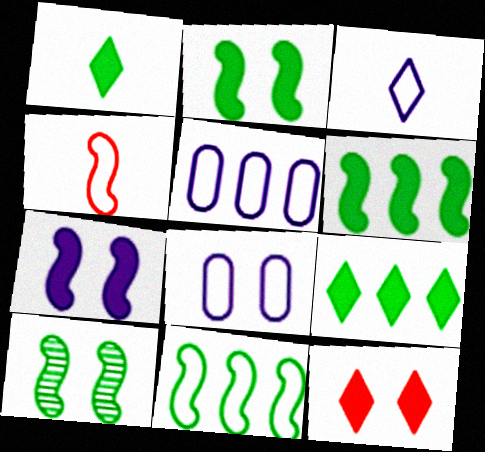[[8, 10, 12]]